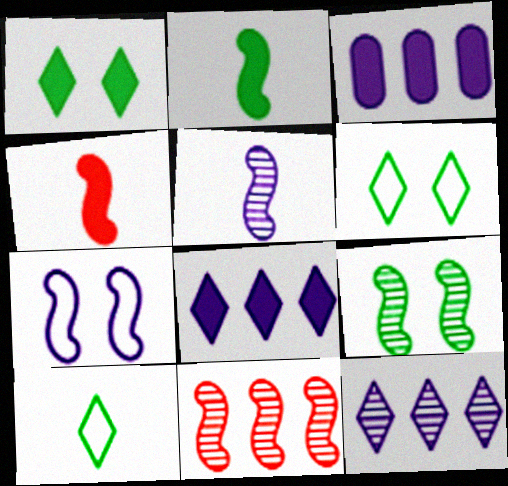[[1, 3, 4], 
[2, 7, 11], 
[5, 9, 11]]